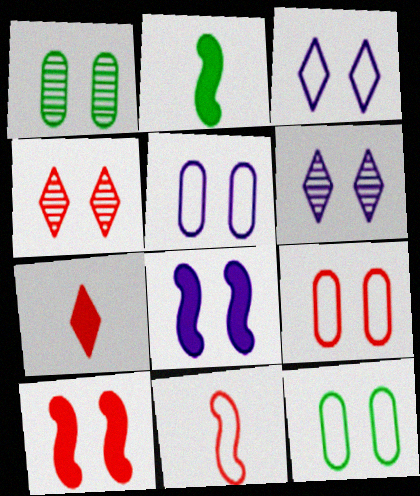[[1, 3, 10], 
[4, 8, 12], 
[4, 9, 10], 
[5, 6, 8], 
[5, 9, 12], 
[6, 10, 12]]